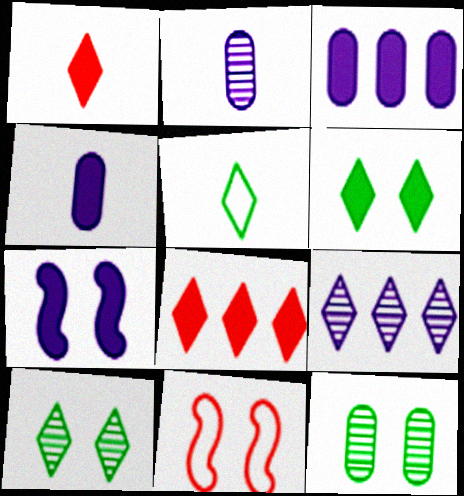[]